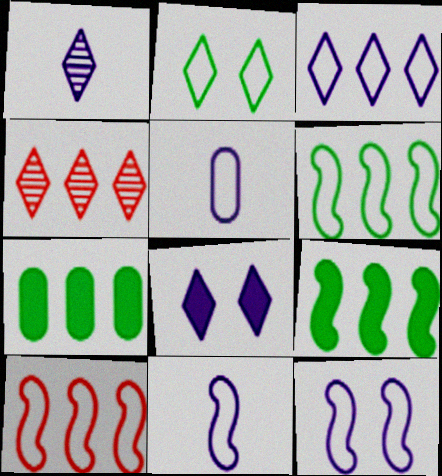[[1, 3, 8], 
[2, 5, 10], 
[3, 5, 12]]